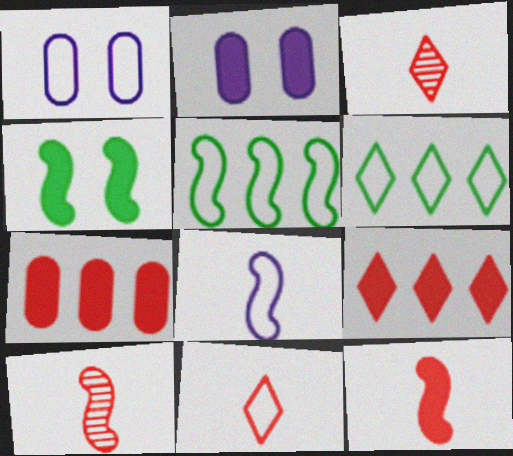[[1, 5, 11], 
[2, 3, 5], 
[2, 6, 10]]